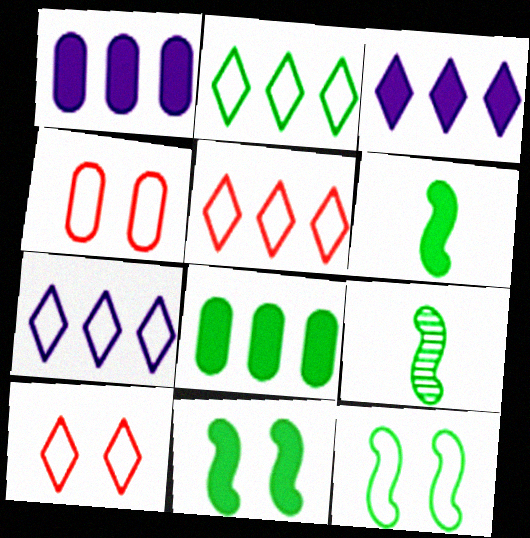[[1, 9, 10], 
[2, 5, 7], 
[3, 4, 9]]